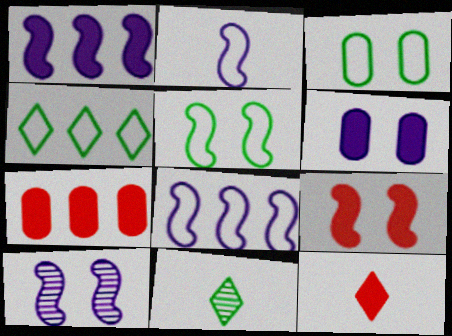[[1, 2, 10], 
[5, 9, 10], 
[7, 9, 12]]